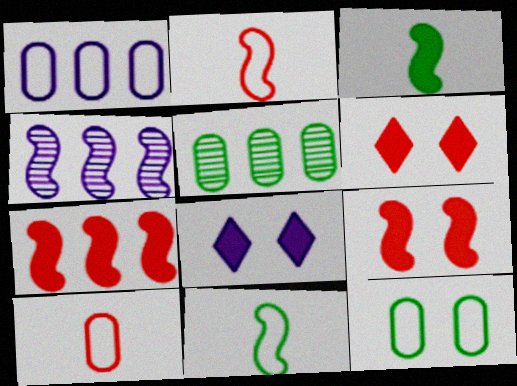[[1, 10, 12], 
[2, 5, 8], 
[4, 9, 11]]